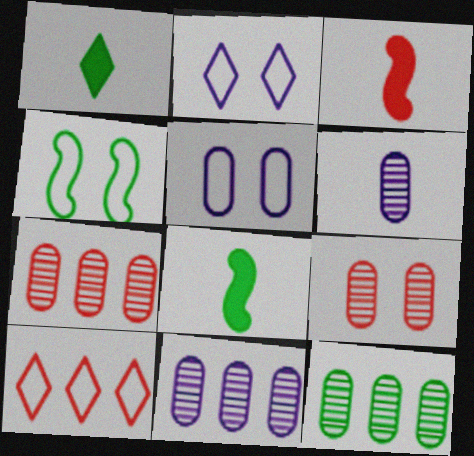[[1, 4, 12], 
[2, 3, 12], 
[2, 7, 8], 
[3, 9, 10], 
[6, 9, 12], 
[7, 11, 12]]